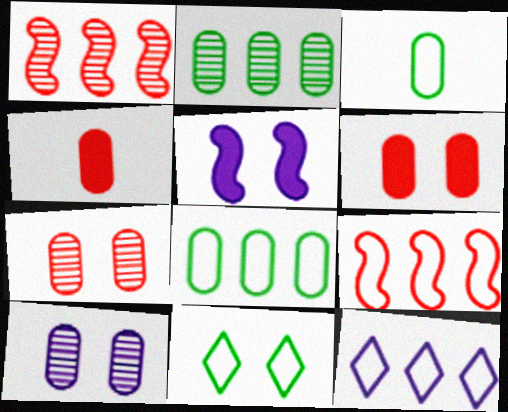[[4, 8, 10], 
[5, 7, 11], 
[8, 9, 12]]